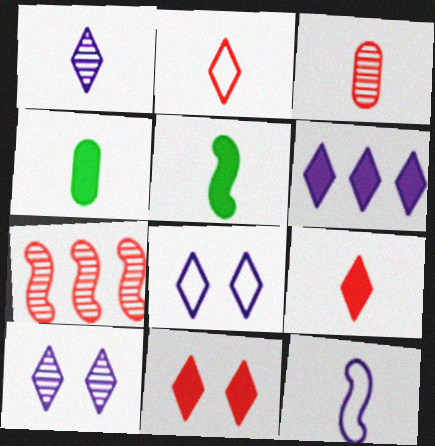[[1, 6, 8], 
[4, 7, 8]]